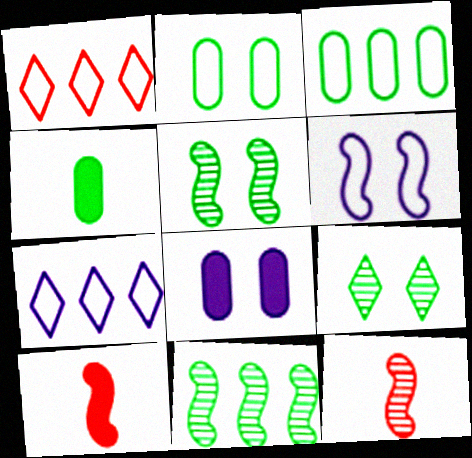[[6, 10, 11]]